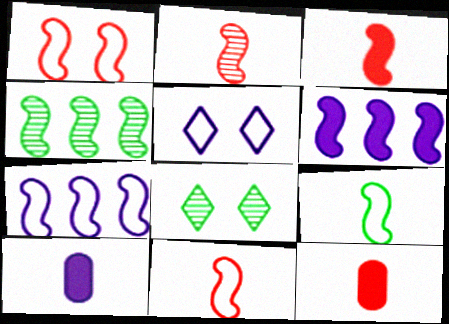[[1, 7, 9], 
[2, 3, 11], 
[4, 5, 12], 
[7, 8, 12]]